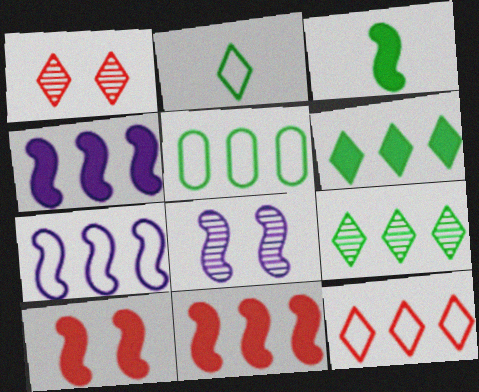[[3, 4, 10], 
[5, 7, 12]]